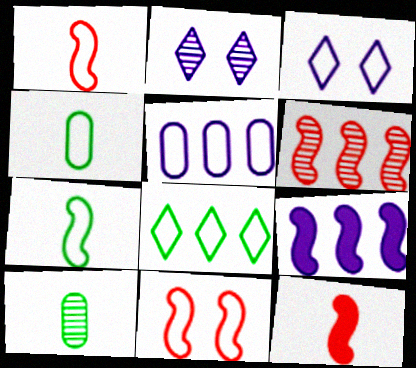[[2, 6, 10], 
[6, 11, 12]]